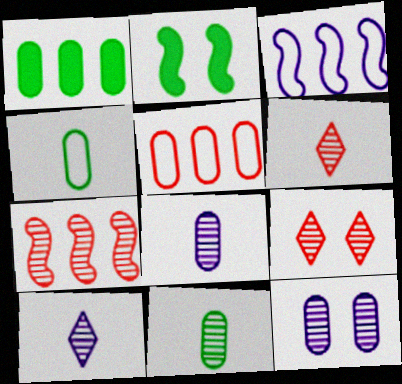[[2, 5, 10]]